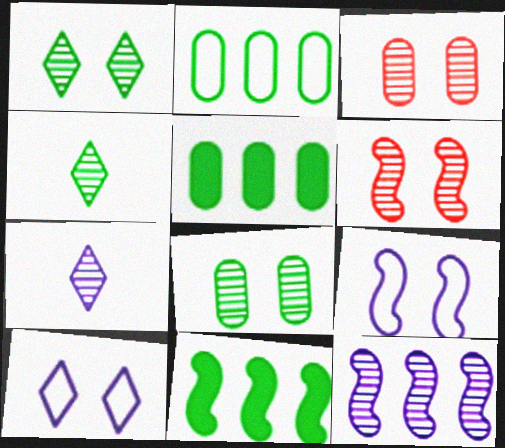[[3, 4, 12]]